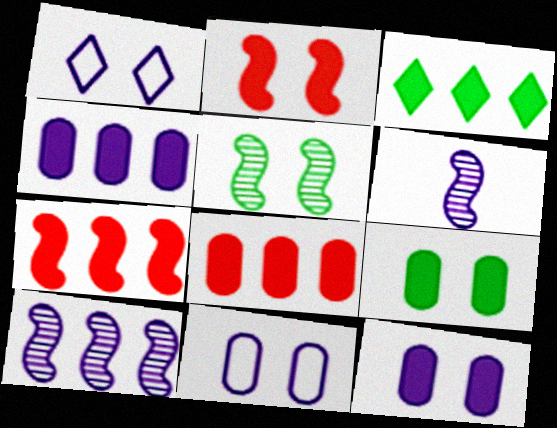[[1, 4, 6], 
[3, 4, 7]]